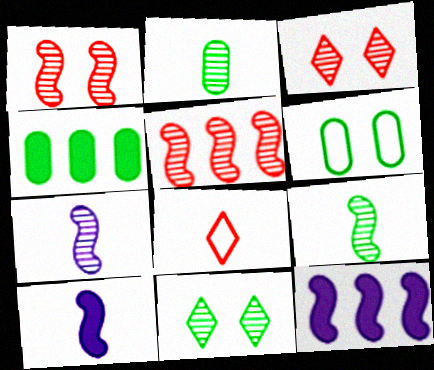[[2, 4, 6], 
[2, 8, 10]]